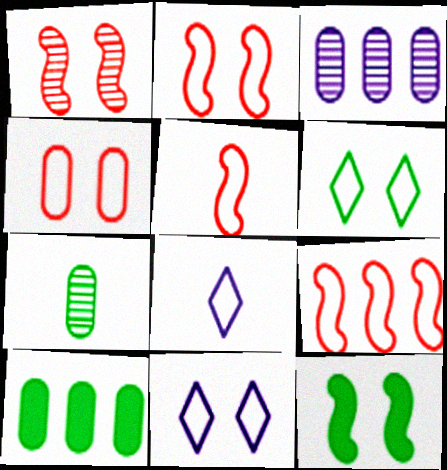[[1, 8, 10], 
[2, 5, 9]]